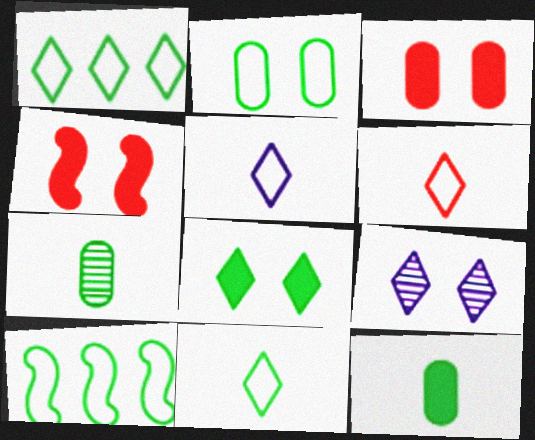[[2, 4, 9], 
[2, 10, 11], 
[5, 6, 11], 
[7, 8, 10]]